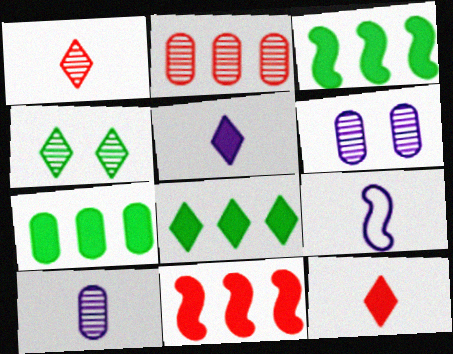[[3, 7, 8], 
[5, 9, 10]]